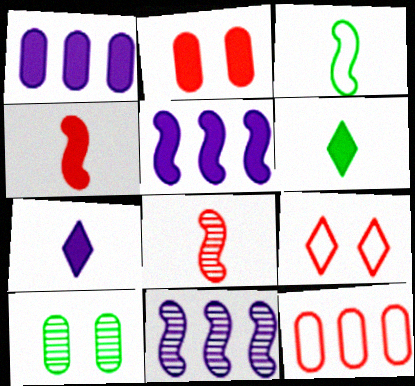[[2, 5, 6]]